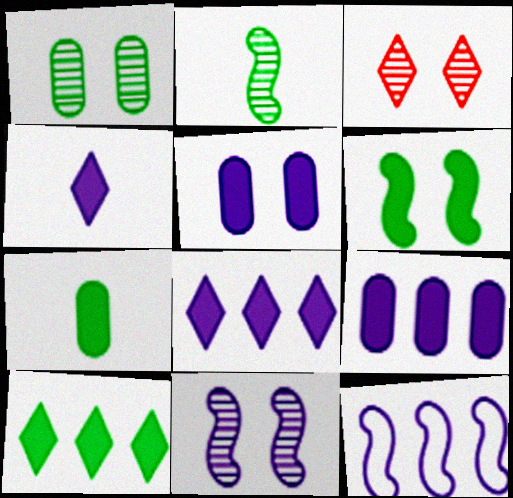[[1, 3, 11], 
[3, 7, 12], 
[6, 7, 10]]